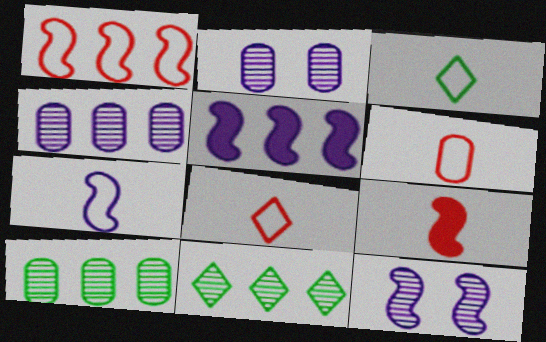[[3, 6, 7], 
[5, 7, 12]]